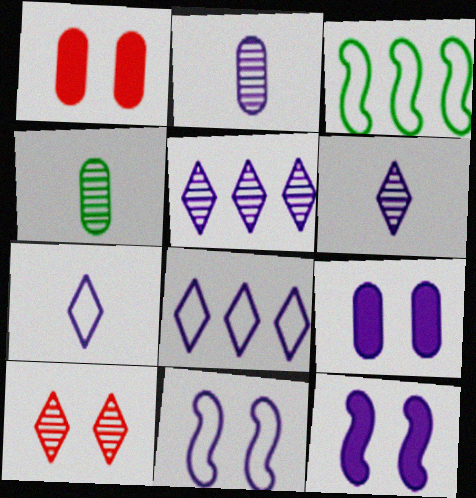[[1, 3, 6], 
[2, 8, 12]]